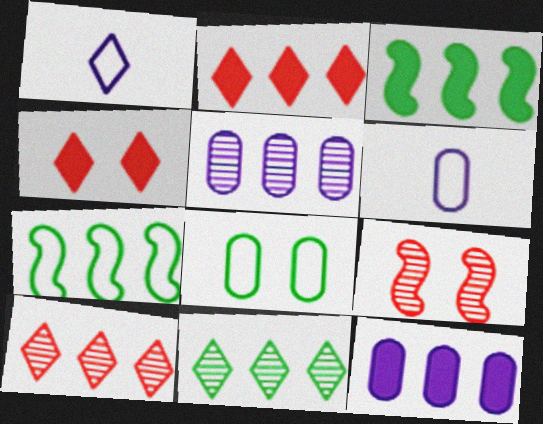[[1, 4, 11], 
[2, 3, 12], 
[2, 5, 7], 
[7, 10, 12]]